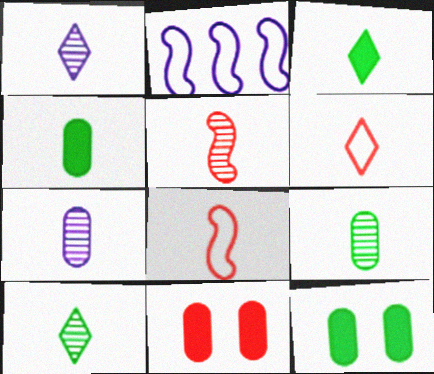[[1, 3, 6], 
[1, 4, 8], 
[1, 5, 9], 
[2, 10, 11], 
[3, 7, 8], 
[5, 7, 10]]